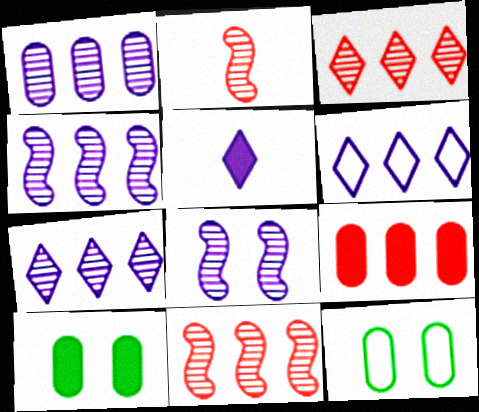[[1, 4, 7], 
[2, 6, 10], 
[5, 11, 12]]